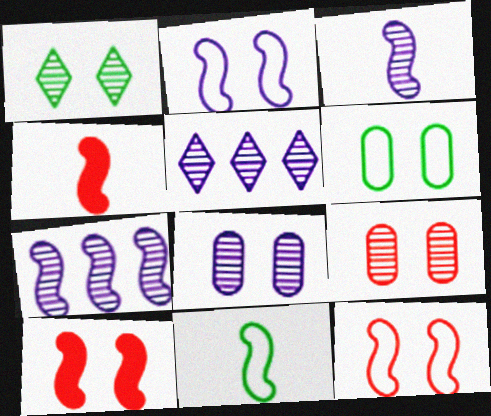[[3, 4, 11], 
[3, 5, 8], 
[4, 5, 6], 
[7, 10, 11]]